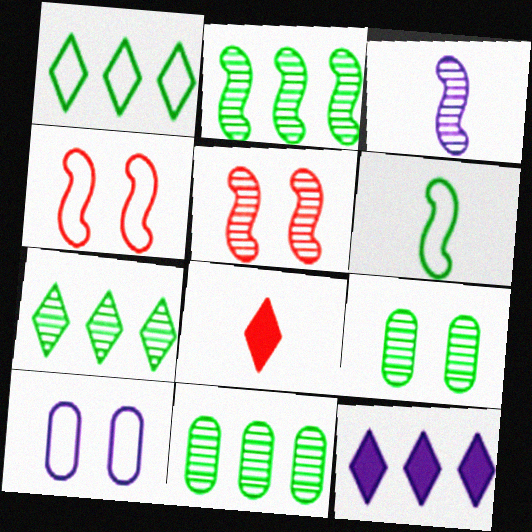[[2, 3, 5], 
[2, 7, 11], 
[2, 8, 10], 
[3, 10, 12]]